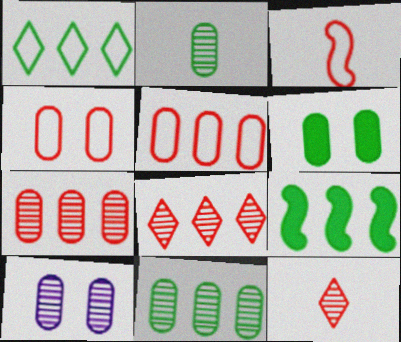[[1, 9, 11], 
[2, 7, 10], 
[4, 6, 10]]